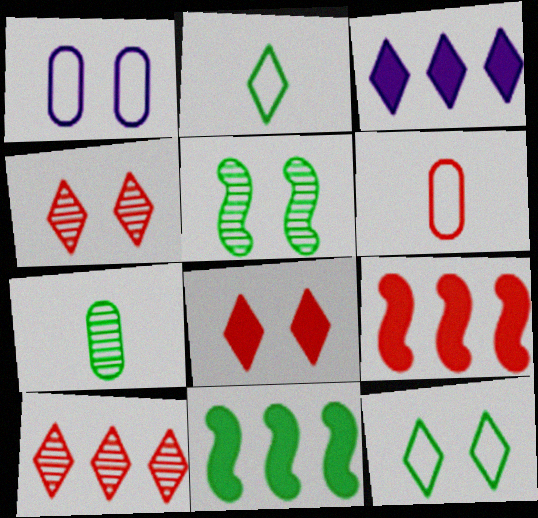[[1, 5, 8], 
[2, 3, 4], 
[3, 5, 6], 
[4, 6, 9], 
[7, 11, 12]]